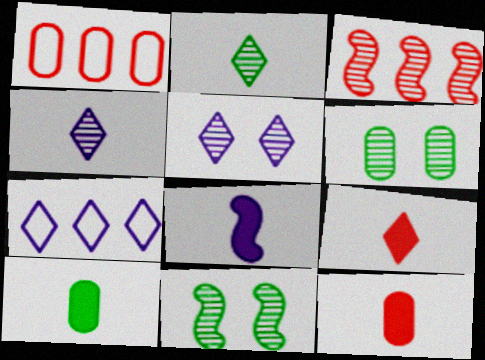[[3, 4, 6], 
[7, 11, 12], 
[8, 9, 10]]